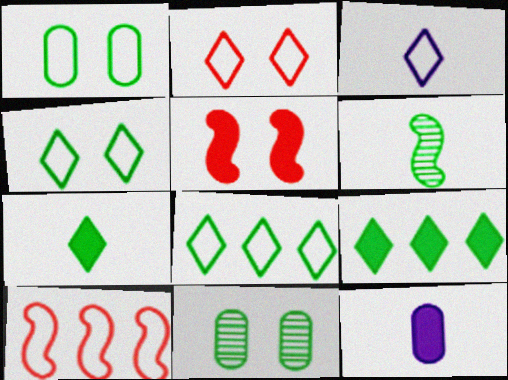[[1, 3, 10], 
[1, 6, 9], 
[2, 3, 8], 
[5, 9, 12]]